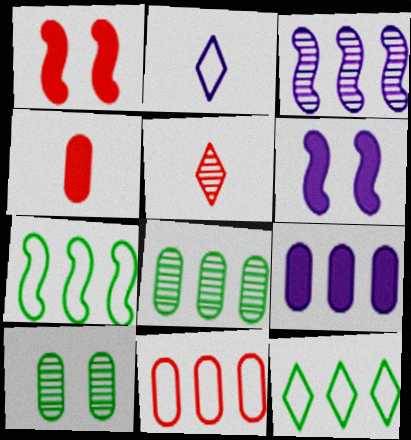[[1, 2, 8], 
[1, 5, 11], 
[3, 5, 10], 
[8, 9, 11]]